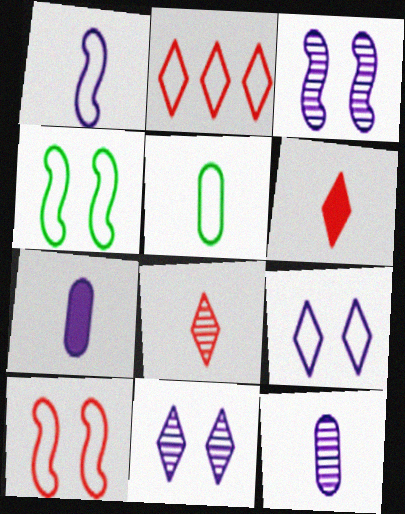[]